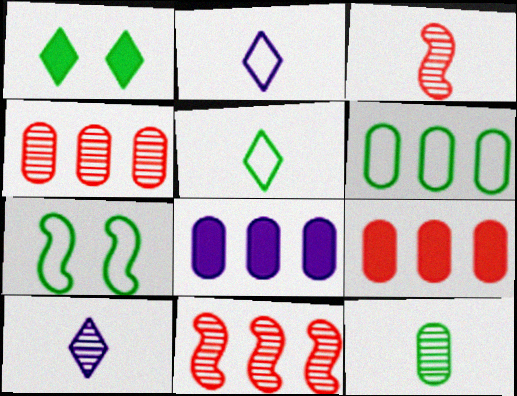[[3, 10, 12], 
[4, 6, 8], 
[5, 6, 7], 
[7, 9, 10]]